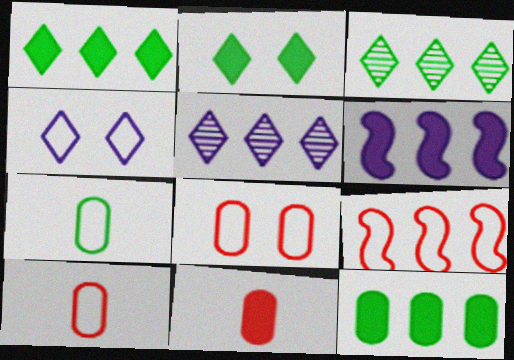[[2, 6, 11], 
[4, 7, 9], 
[5, 9, 12]]